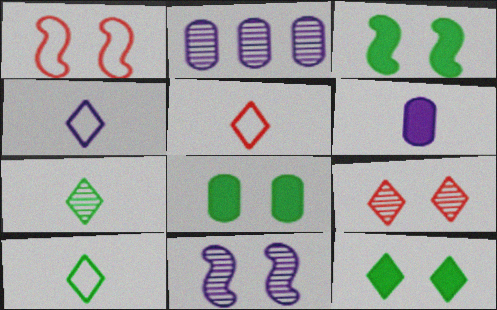[[1, 3, 11], 
[2, 3, 5], 
[3, 8, 12], 
[4, 5, 10]]